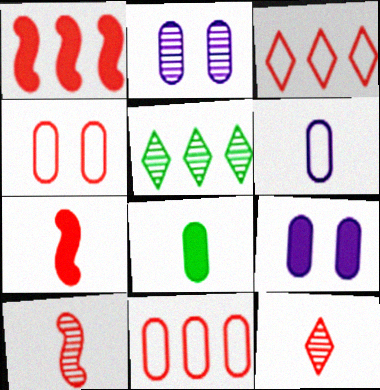[[1, 4, 12], 
[2, 5, 10], 
[2, 8, 11]]